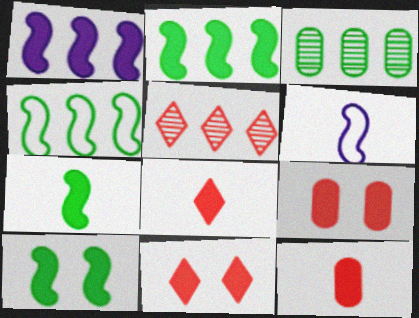[[2, 7, 10], 
[3, 6, 11]]